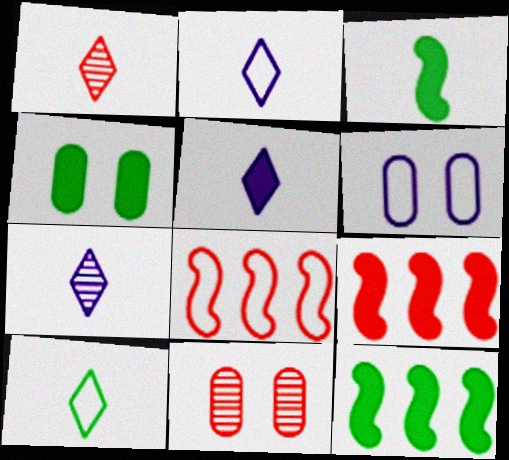[[1, 5, 10], 
[1, 6, 12], 
[2, 5, 7], 
[2, 11, 12], 
[4, 5, 9], 
[4, 6, 11], 
[4, 7, 8], 
[6, 8, 10]]